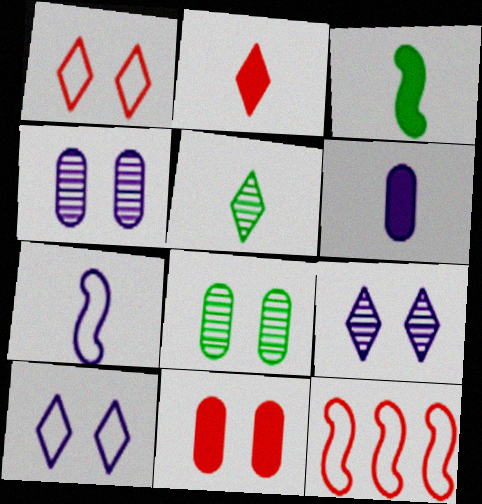[[2, 3, 6]]